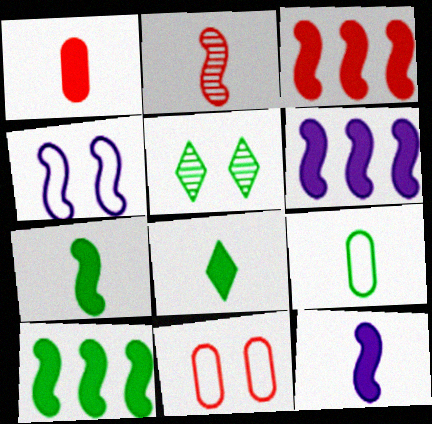[[1, 8, 12], 
[2, 4, 10], 
[3, 6, 10], 
[5, 9, 10]]